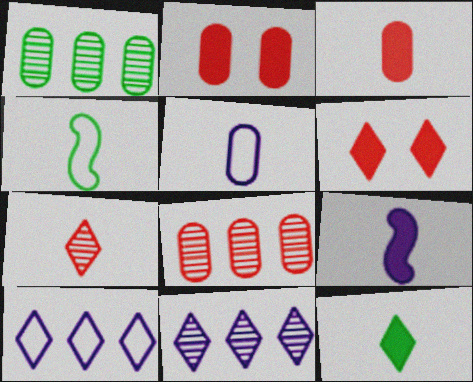[[1, 2, 5], 
[2, 4, 11], 
[3, 9, 12]]